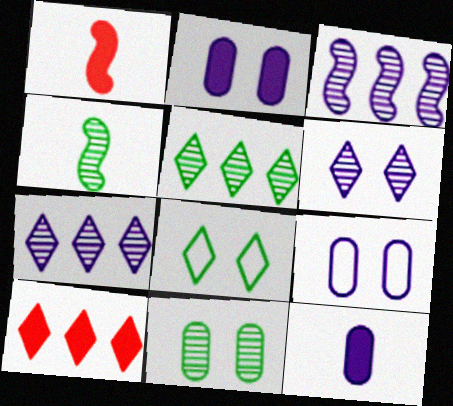[[1, 5, 9], 
[4, 5, 11], 
[4, 9, 10]]